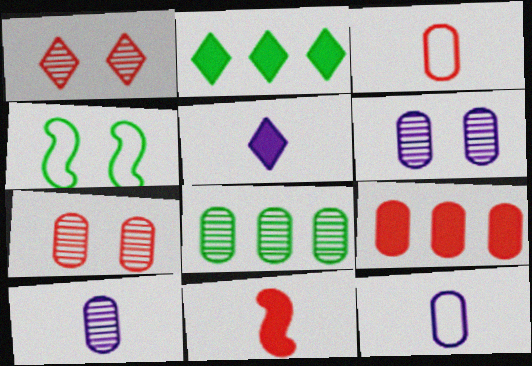[[3, 7, 9], 
[7, 8, 10]]